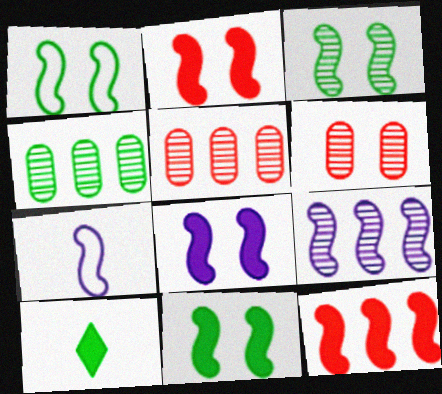[[1, 3, 11], 
[1, 4, 10], 
[2, 8, 11], 
[3, 7, 12], 
[7, 8, 9]]